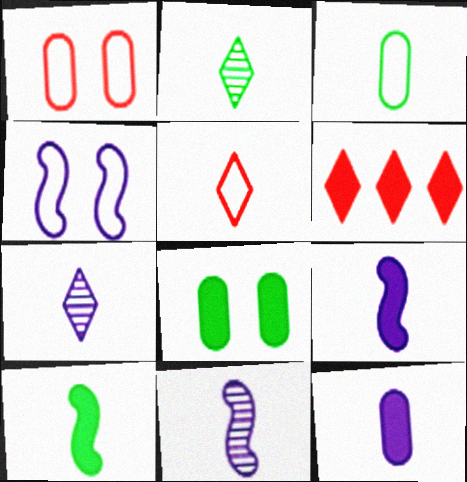[[2, 3, 10], 
[6, 8, 9]]